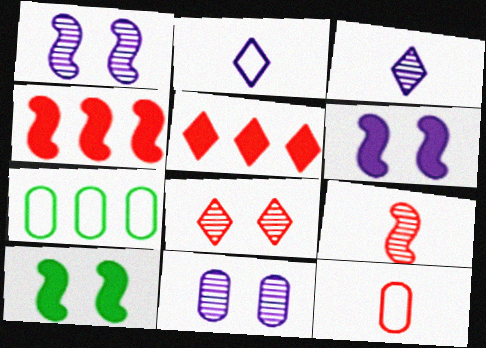[[4, 8, 12]]